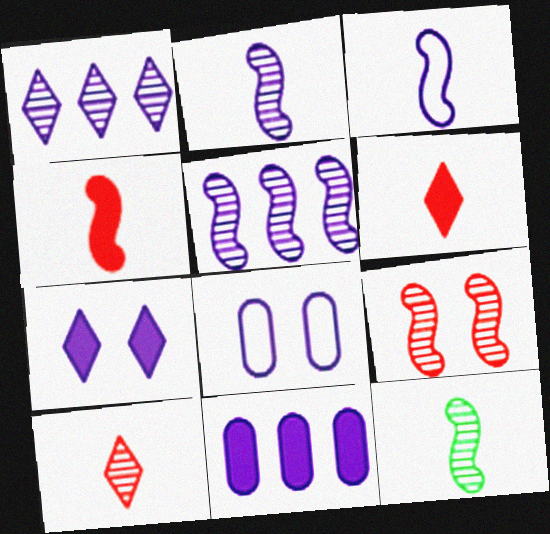[[3, 4, 12], 
[5, 9, 12]]